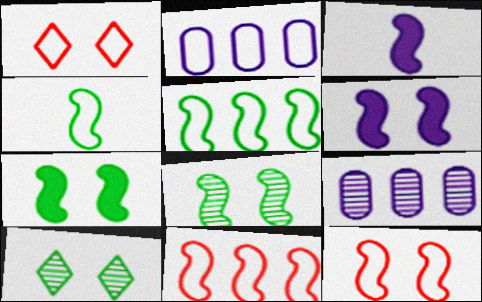[[1, 2, 4], 
[3, 8, 11], 
[6, 8, 12]]